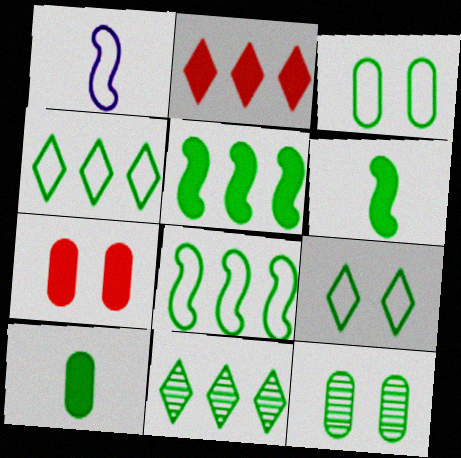[[1, 2, 12], 
[1, 7, 11], 
[3, 6, 11], 
[4, 6, 12]]